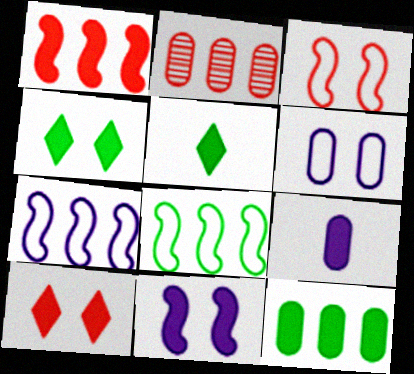[[1, 4, 9]]